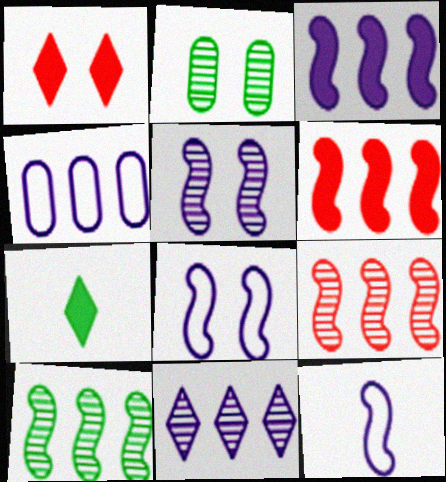[[1, 2, 8], 
[3, 4, 11], 
[3, 5, 12]]